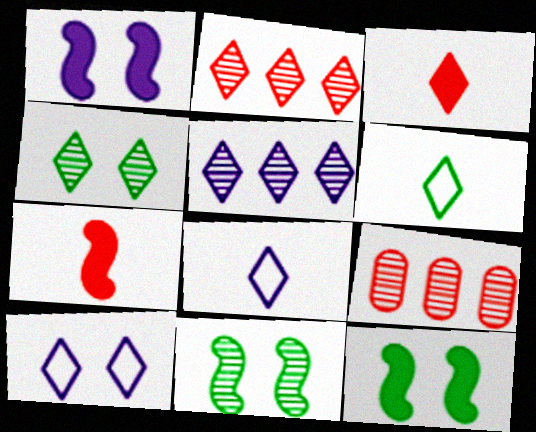[[1, 6, 9], 
[8, 9, 12]]